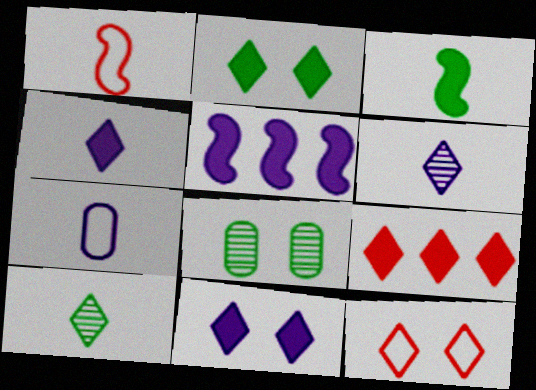[[2, 4, 9]]